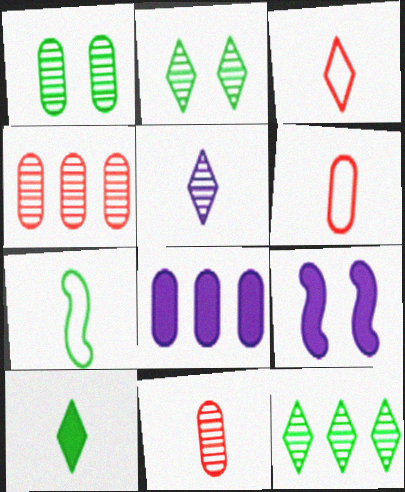[[1, 6, 8], 
[3, 5, 10], 
[6, 9, 12]]